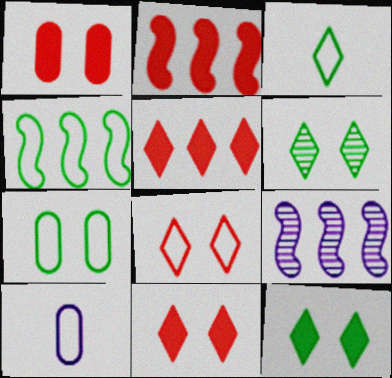[[1, 3, 9], 
[2, 4, 9], 
[2, 6, 10], 
[3, 4, 7], 
[4, 8, 10]]